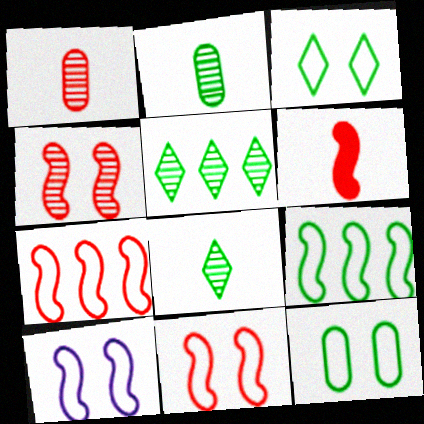[[4, 6, 7]]